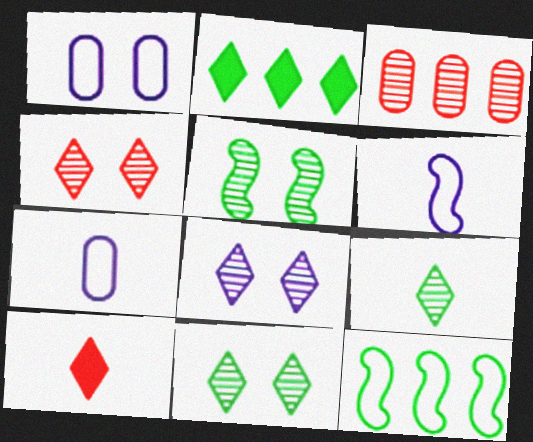[[4, 8, 11]]